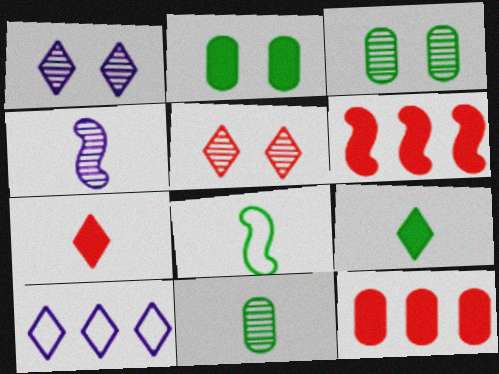[[1, 8, 12], 
[5, 9, 10], 
[8, 9, 11]]